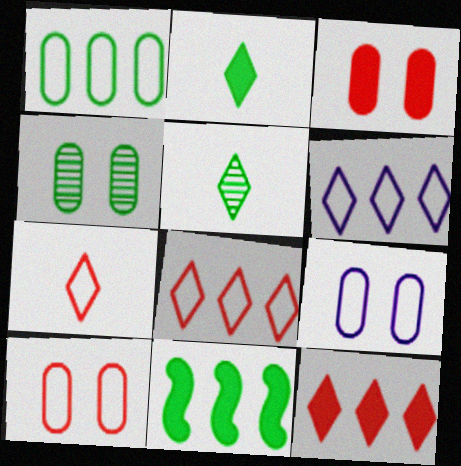[[3, 4, 9]]